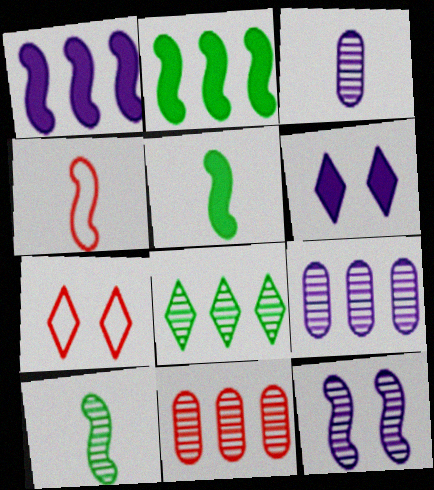[[2, 3, 7], 
[2, 4, 12], 
[5, 7, 9]]